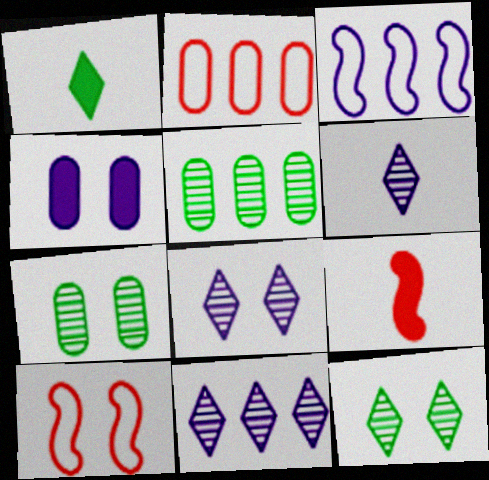[[3, 4, 6], 
[4, 10, 12], 
[6, 8, 11]]